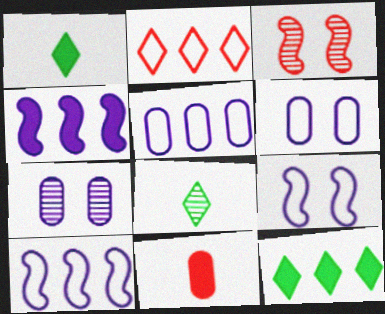[[1, 3, 5], 
[2, 3, 11]]